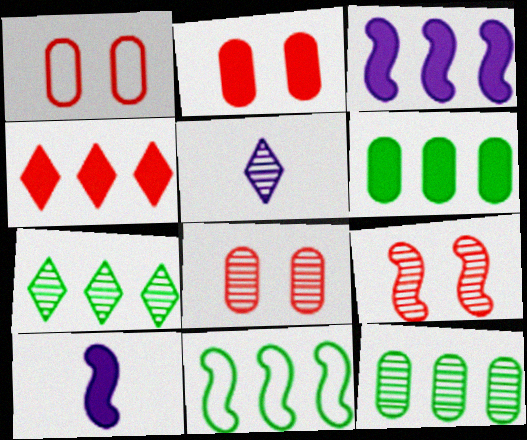[[1, 2, 8], 
[1, 7, 10], 
[2, 5, 11], 
[3, 4, 6], 
[5, 9, 12], 
[6, 7, 11], 
[9, 10, 11]]